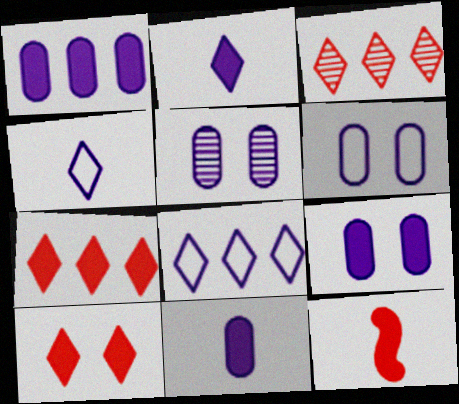[[1, 9, 11], 
[5, 6, 9]]